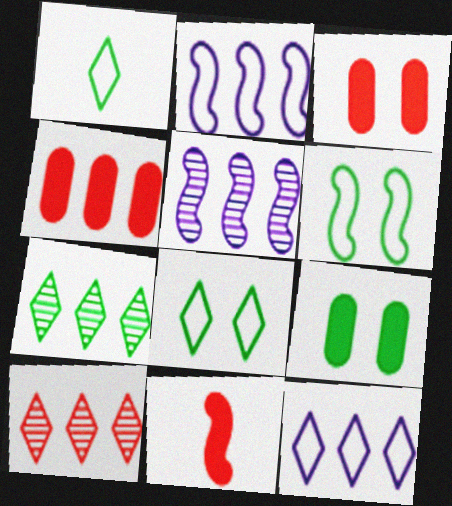[[1, 3, 5], 
[2, 4, 7], 
[5, 6, 11]]